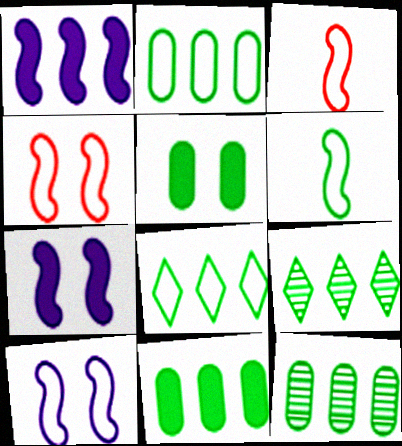[[2, 11, 12], 
[5, 6, 9]]